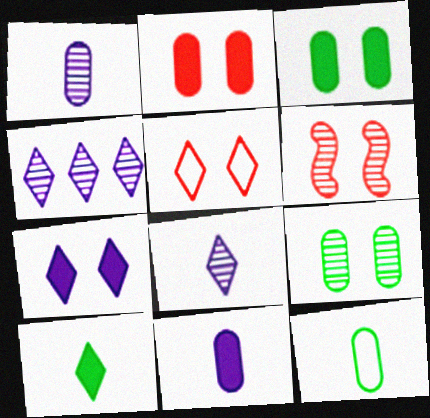[[2, 5, 6], 
[4, 5, 10]]